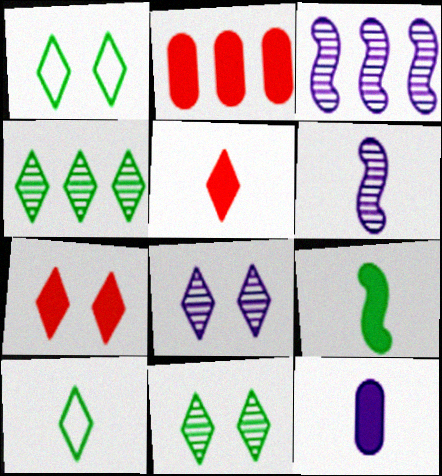[[1, 2, 6], 
[1, 7, 8], 
[5, 9, 12]]